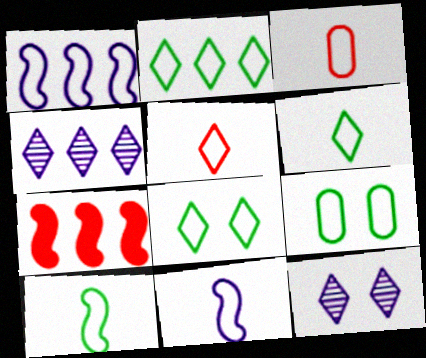[[1, 3, 8], 
[1, 5, 9], 
[2, 6, 8], 
[2, 9, 10], 
[3, 6, 11]]